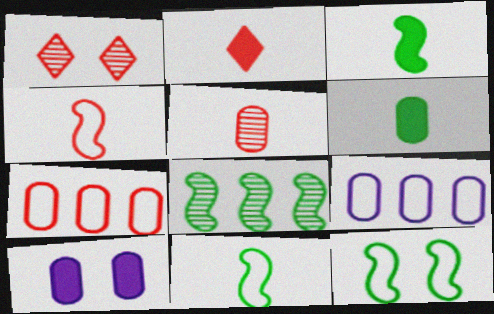[[1, 3, 9], 
[1, 10, 12], 
[2, 4, 5], 
[3, 8, 12]]